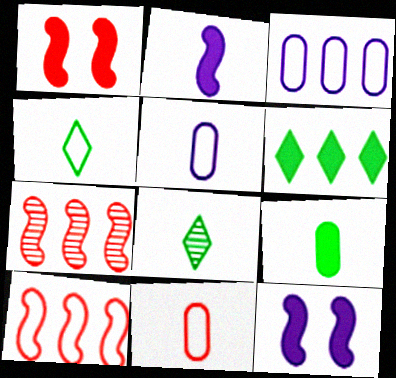[[1, 3, 8], 
[2, 8, 11], 
[3, 6, 7]]